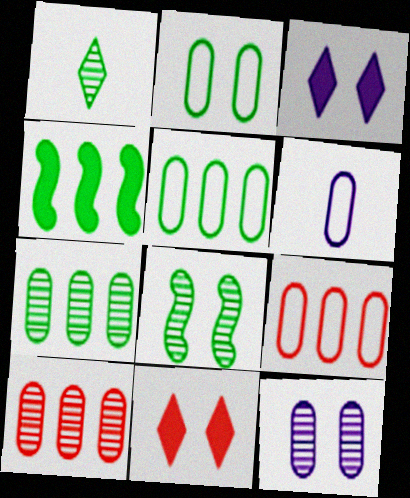[[1, 2, 4], 
[1, 7, 8], 
[2, 6, 9]]